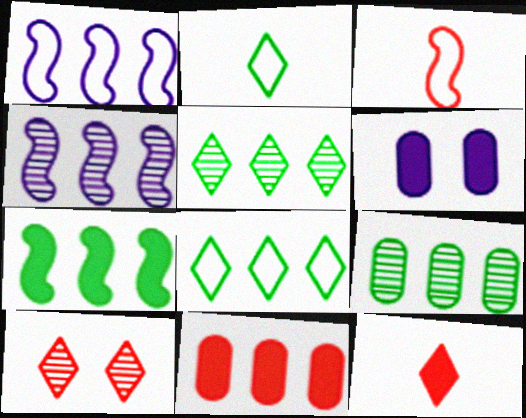[[1, 5, 11], 
[3, 5, 6], 
[3, 10, 11], 
[4, 8, 11], 
[6, 7, 12], 
[7, 8, 9]]